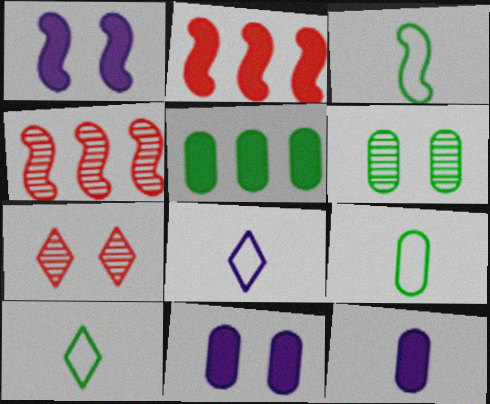[[1, 3, 4], 
[2, 6, 8], 
[3, 9, 10], 
[4, 10, 11], 
[5, 6, 9]]